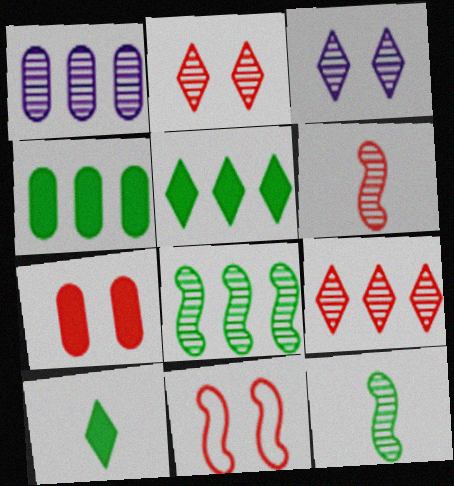[[1, 2, 12], 
[1, 8, 9], 
[1, 10, 11], 
[2, 7, 11]]